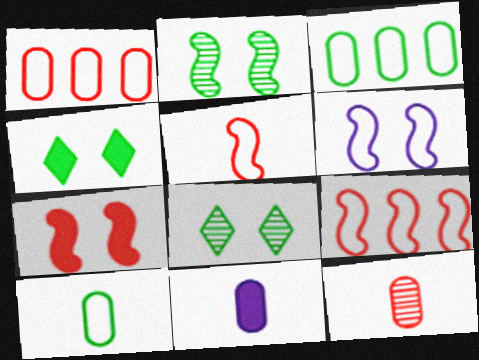[[2, 6, 7], 
[8, 9, 11], 
[10, 11, 12]]